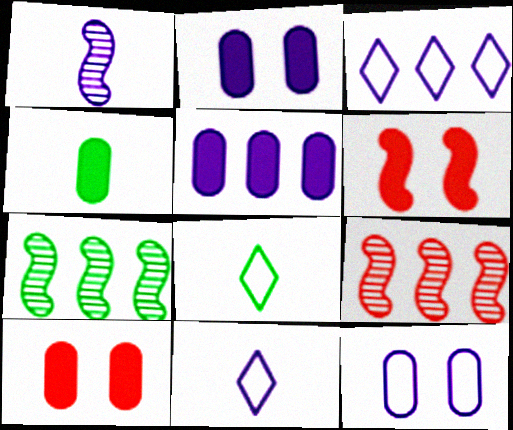[[1, 2, 3], 
[2, 8, 9], 
[4, 5, 10], 
[7, 10, 11]]